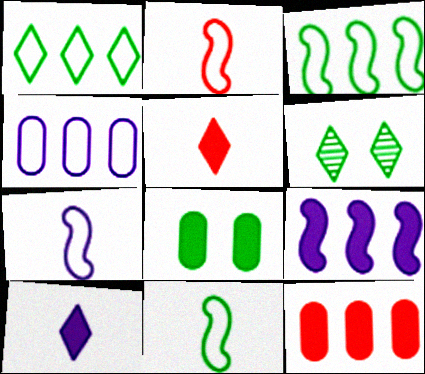[[2, 7, 11], 
[5, 8, 9], 
[6, 7, 12]]